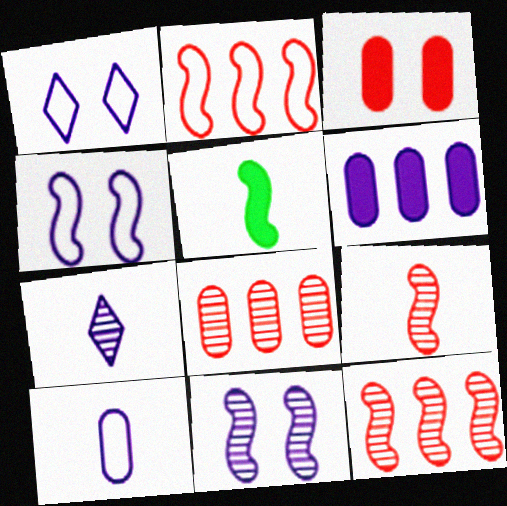[[1, 5, 8], 
[2, 5, 11], 
[4, 5, 12], 
[4, 6, 7]]